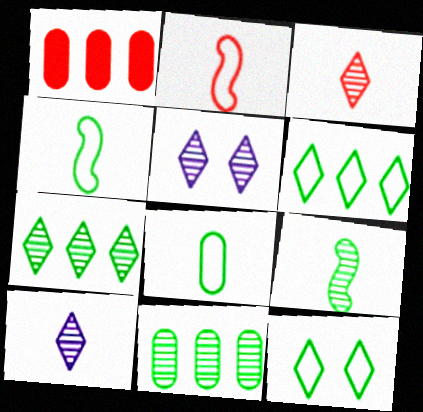[[1, 4, 5], 
[3, 5, 7]]